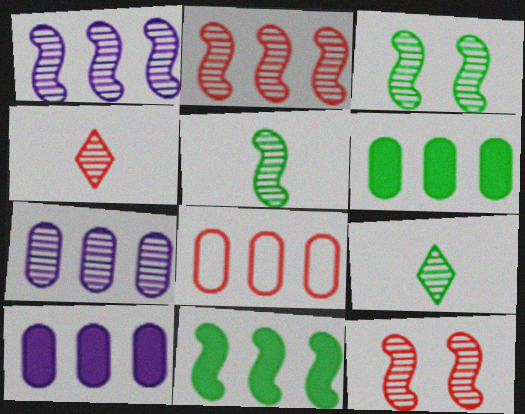[[1, 5, 12], 
[3, 4, 7], 
[6, 7, 8], 
[7, 9, 12]]